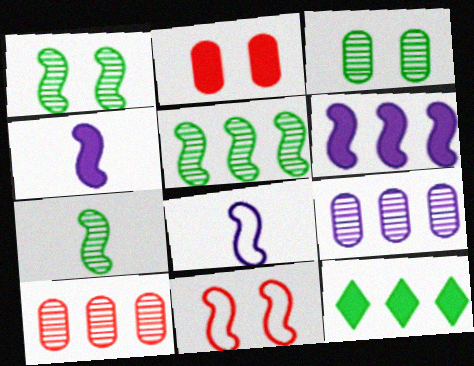[[1, 5, 7], 
[2, 4, 12], 
[4, 5, 11], 
[6, 7, 11]]